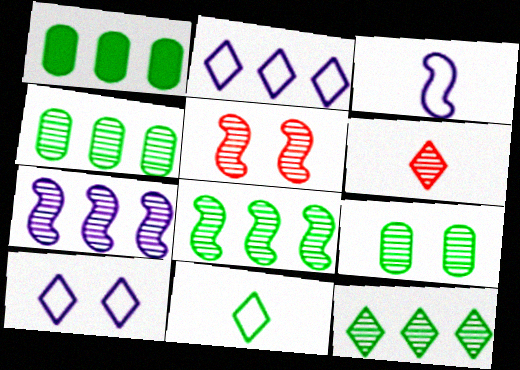[[4, 8, 12], 
[6, 7, 9]]